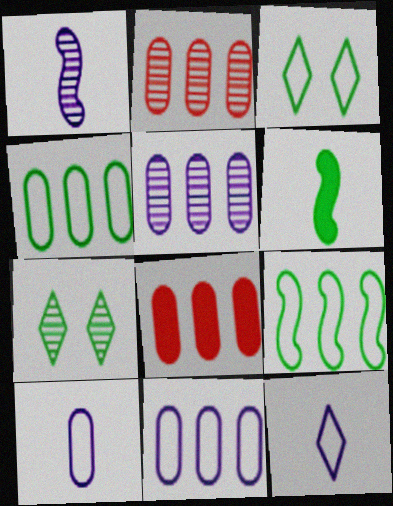[[1, 2, 7], 
[1, 3, 8], 
[4, 5, 8], 
[4, 6, 7]]